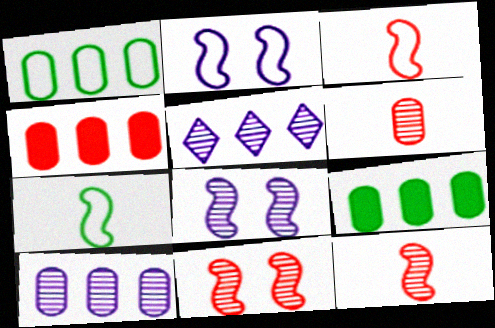[[1, 4, 10]]